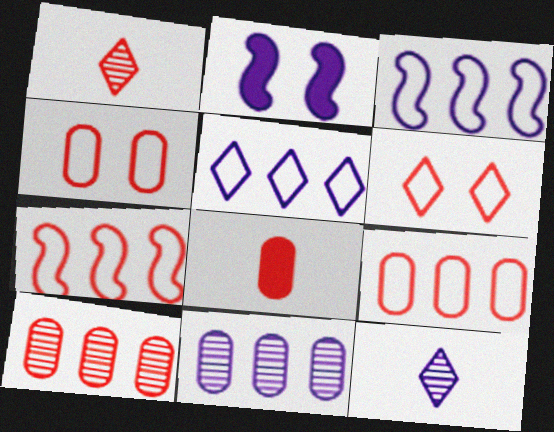[[4, 8, 10]]